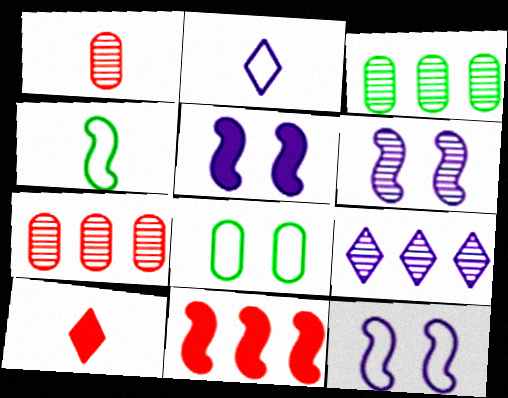[[3, 10, 12], 
[4, 6, 11], 
[5, 6, 12]]